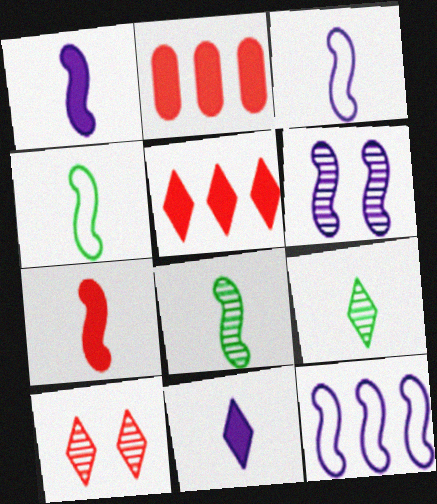[[1, 6, 12], 
[3, 7, 8]]